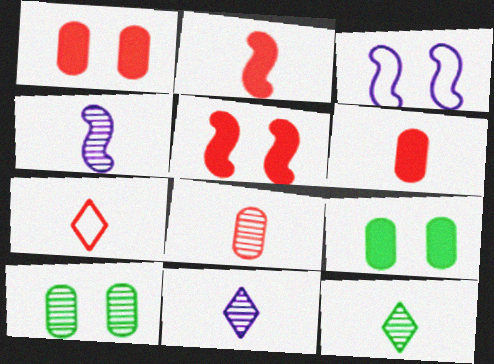[[2, 7, 8], 
[4, 8, 12]]